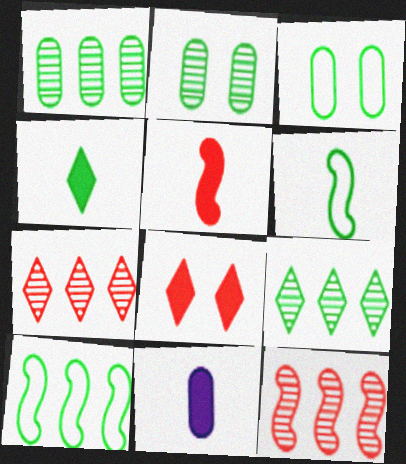[[2, 4, 10], 
[4, 5, 11]]